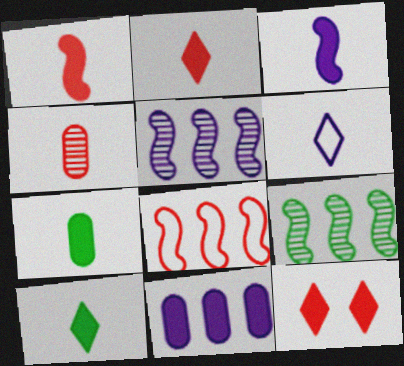[[2, 3, 7], 
[4, 8, 12]]